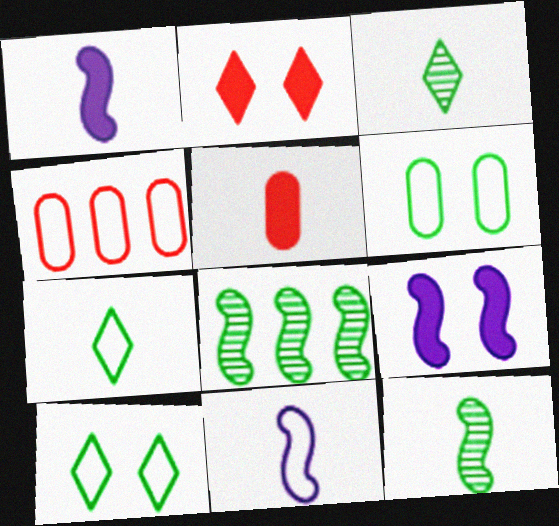[[3, 4, 9], 
[3, 5, 11], 
[4, 10, 11]]